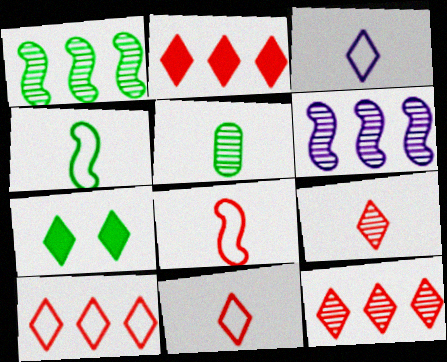[[2, 10, 12], 
[3, 7, 12]]